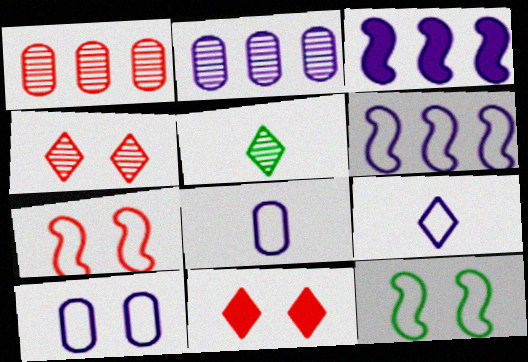[[6, 9, 10]]